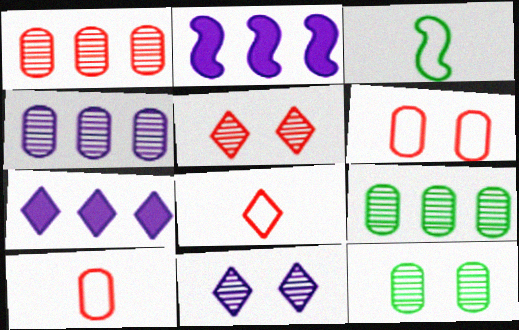[[1, 4, 9], 
[2, 8, 12]]